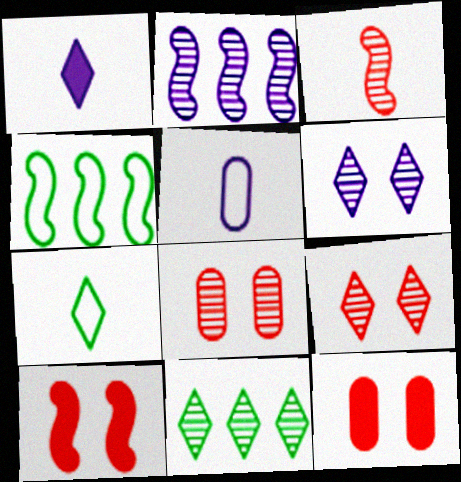[[1, 4, 8], 
[2, 7, 12], 
[5, 10, 11]]